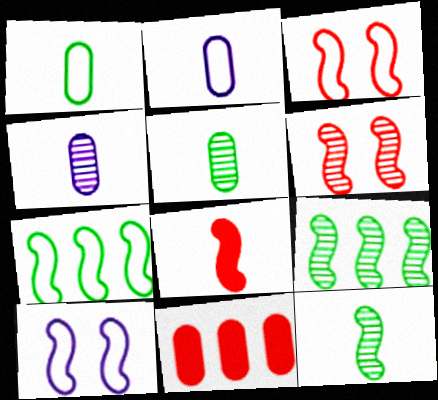[[8, 9, 10]]